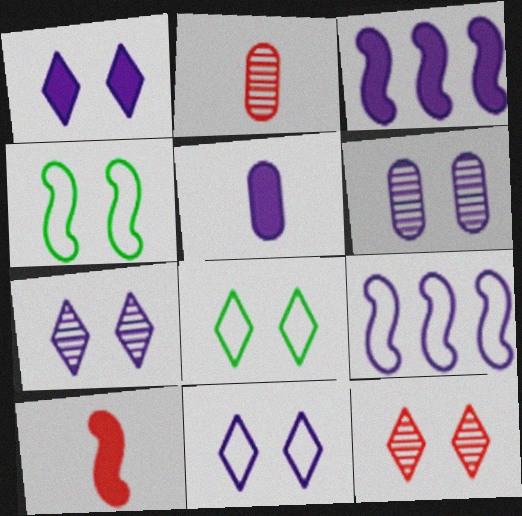[[1, 3, 5], 
[1, 7, 11], 
[1, 8, 12], 
[2, 3, 8], 
[5, 7, 9]]